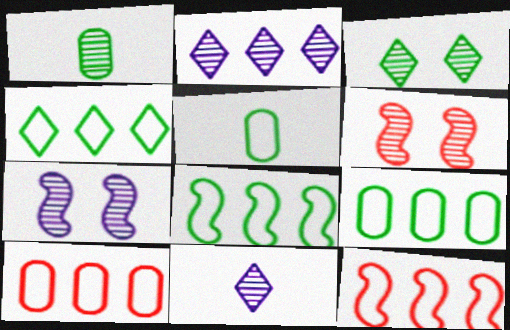[[1, 2, 6], 
[4, 8, 9]]